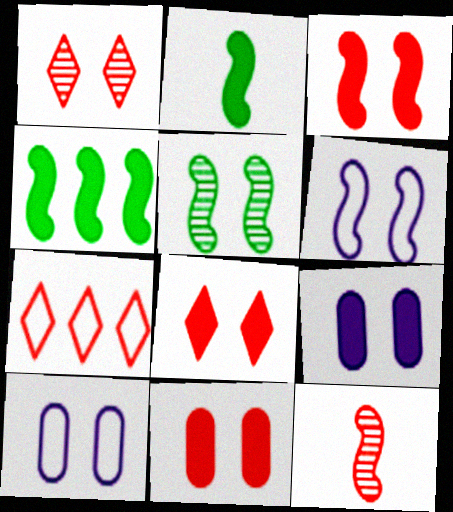[[3, 5, 6], 
[3, 8, 11], 
[4, 6, 12], 
[5, 8, 10], 
[7, 11, 12]]